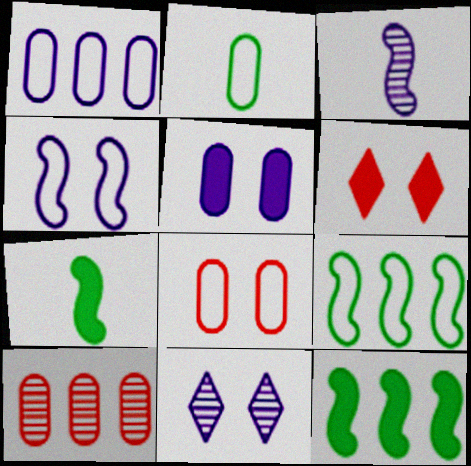[[1, 2, 8], 
[2, 5, 10], 
[4, 5, 11]]